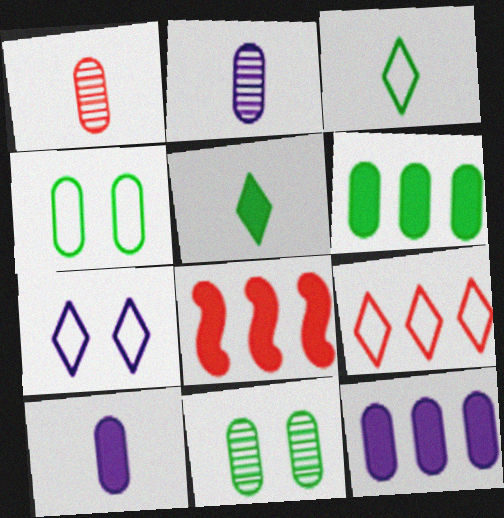[[1, 4, 12], 
[3, 7, 9]]